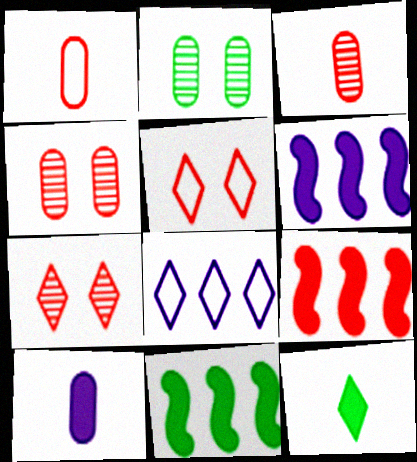[[1, 7, 9], 
[3, 5, 9], 
[6, 9, 11], 
[7, 8, 12]]